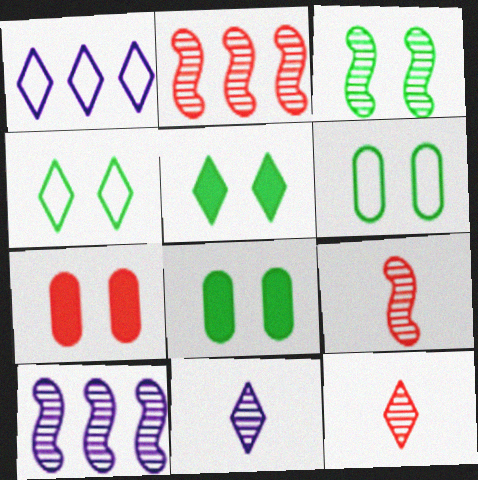[[1, 5, 12], 
[1, 8, 9], 
[3, 4, 8], 
[3, 5, 6], 
[3, 9, 10]]